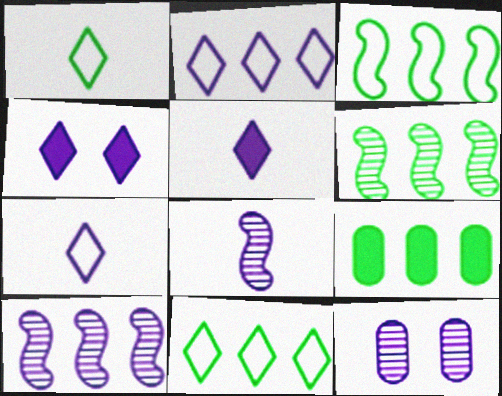[[6, 9, 11]]